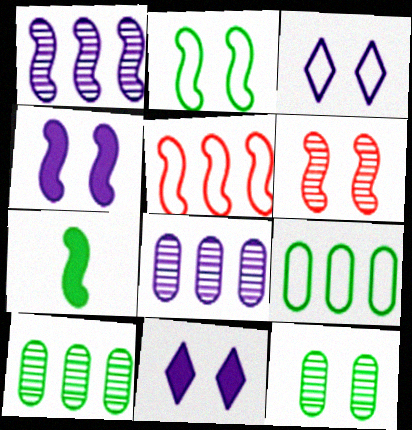[[2, 4, 6]]